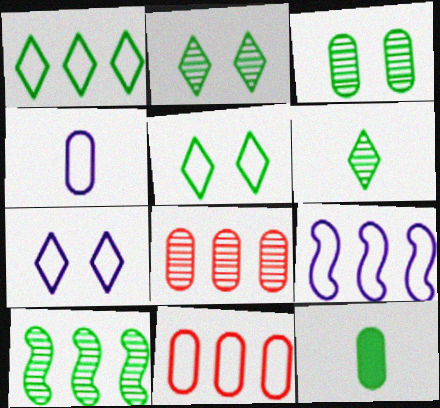[[1, 9, 11], 
[3, 6, 10], 
[4, 7, 9], 
[5, 10, 12]]